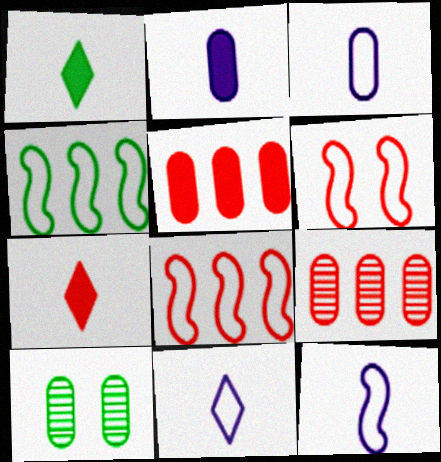[[1, 4, 10], 
[3, 5, 10], 
[3, 11, 12], 
[4, 6, 12], 
[6, 7, 9]]